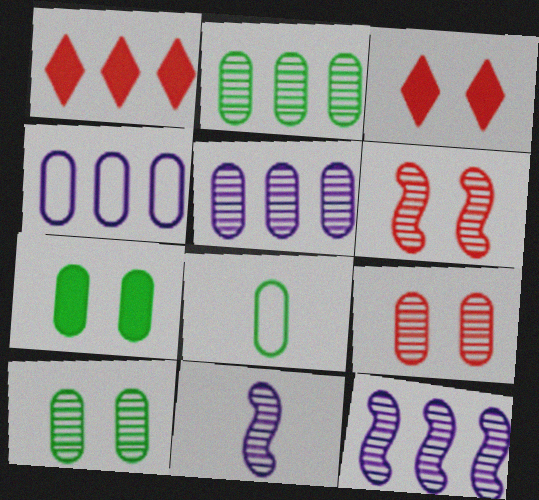[[2, 7, 8], 
[3, 8, 12]]